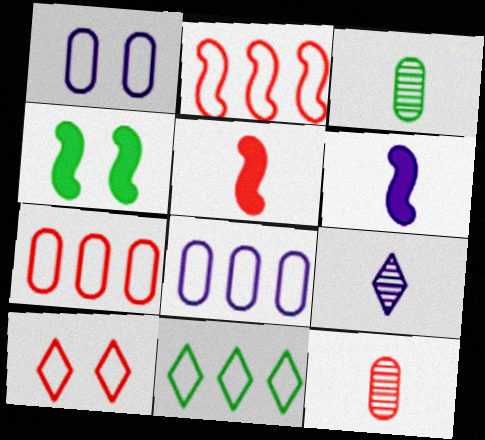[[2, 8, 11], 
[3, 4, 11], 
[4, 7, 9]]